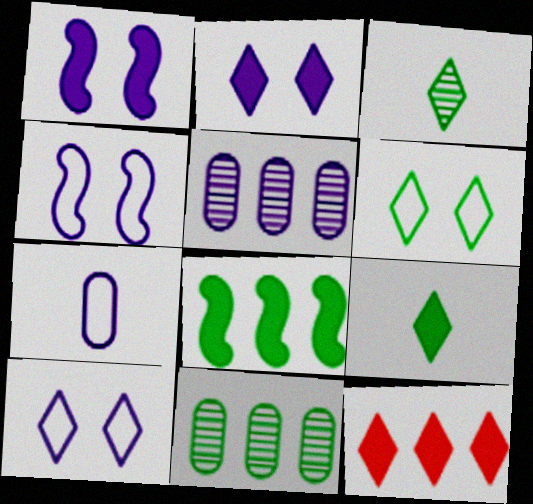[[2, 9, 12], 
[3, 10, 12]]